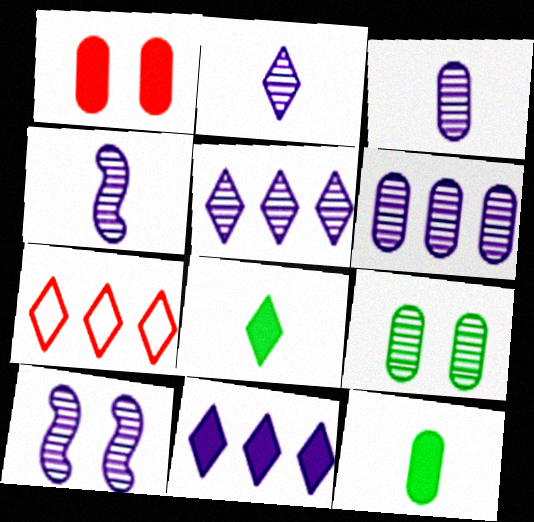[[2, 3, 4], 
[2, 6, 10], 
[3, 5, 10], 
[7, 10, 12]]